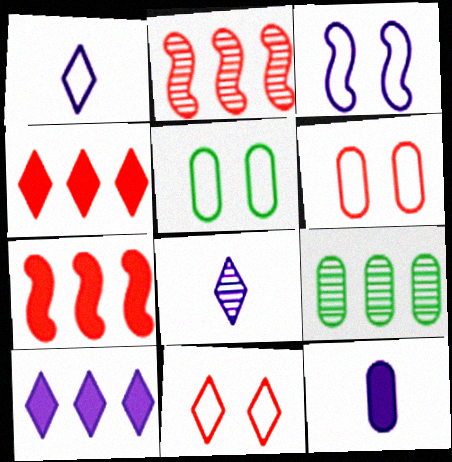[[3, 5, 11], 
[5, 7, 8], 
[6, 9, 12]]